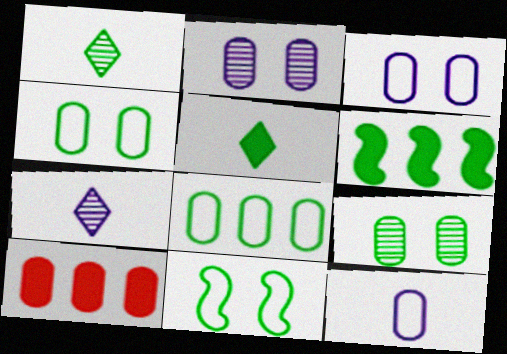[[1, 4, 6], 
[7, 10, 11], 
[9, 10, 12]]